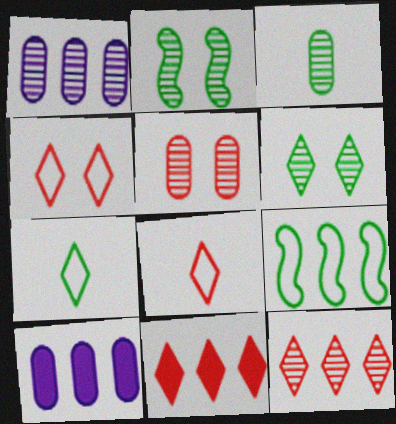[[1, 3, 5], 
[1, 9, 11], 
[2, 8, 10], 
[9, 10, 12]]